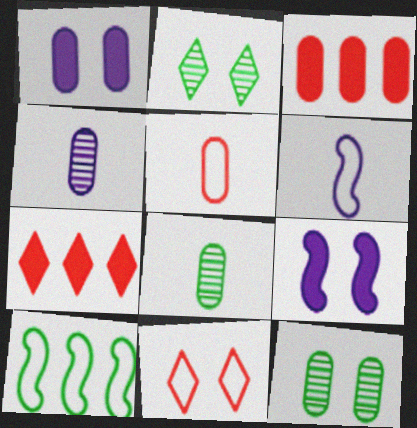[[2, 3, 6], 
[6, 7, 12], 
[9, 11, 12]]